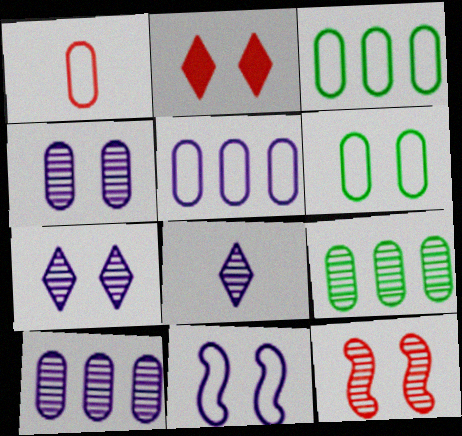[[1, 5, 6], 
[8, 9, 12]]